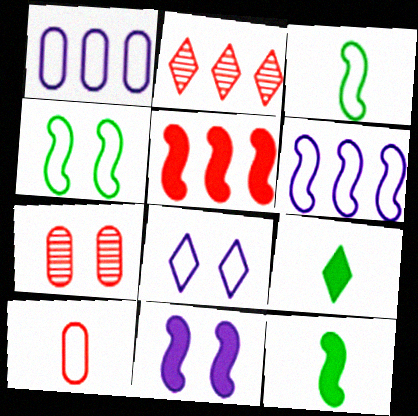[[2, 8, 9], 
[5, 11, 12], 
[6, 7, 9]]